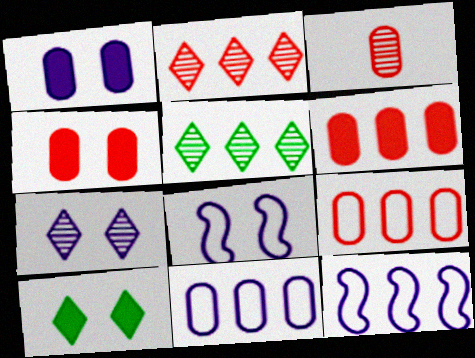[[1, 7, 8], 
[3, 4, 9], 
[3, 10, 12], 
[5, 6, 12]]